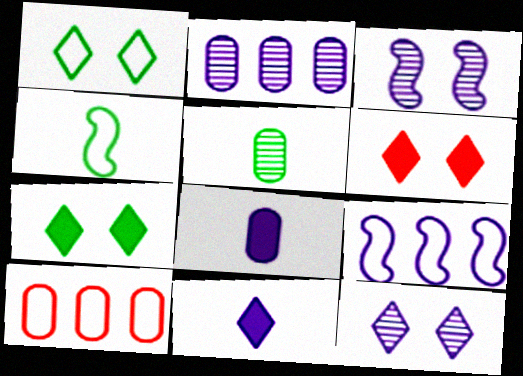[[1, 6, 12], 
[2, 4, 6], 
[5, 6, 9], 
[8, 9, 12]]